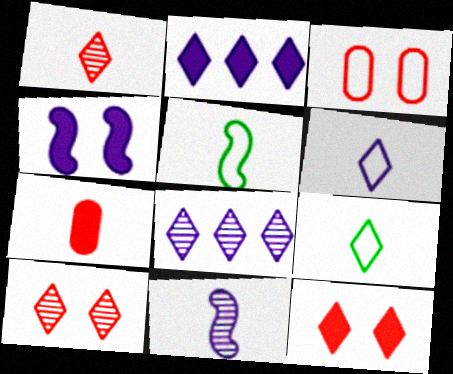[[2, 9, 10], 
[7, 9, 11], 
[8, 9, 12]]